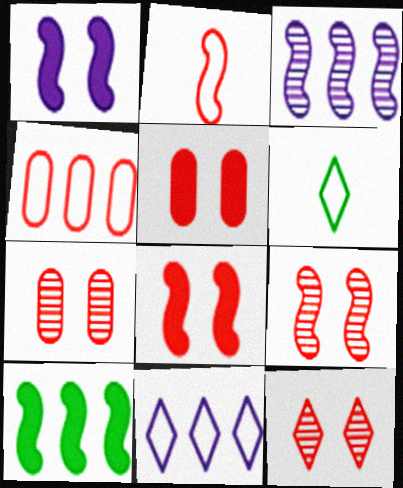[[3, 5, 6], 
[7, 9, 12]]